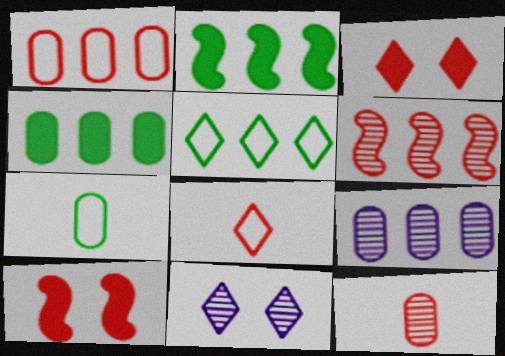[[1, 4, 9]]